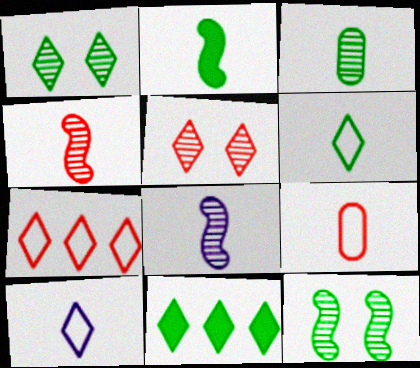[[1, 6, 11], 
[2, 3, 6], 
[5, 10, 11]]